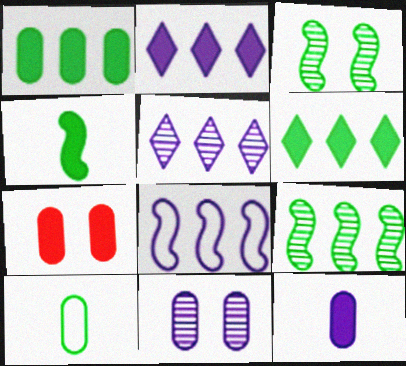[[1, 7, 12], 
[2, 4, 7], 
[3, 6, 10]]